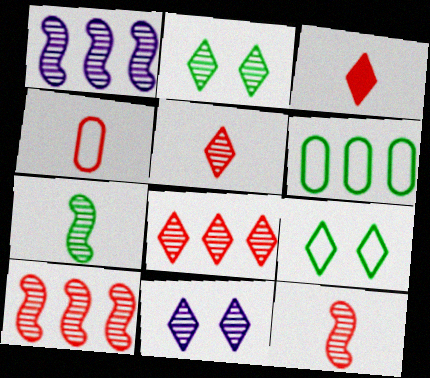[[3, 4, 12]]